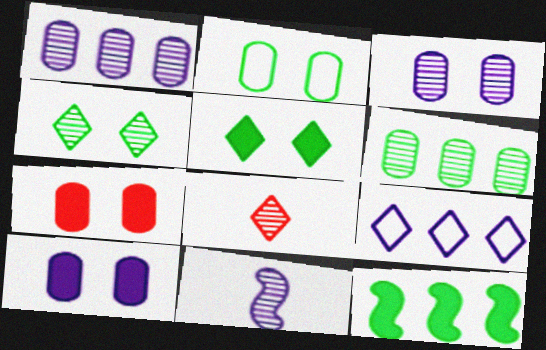[[2, 3, 7], 
[5, 8, 9], 
[9, 10, 11]]